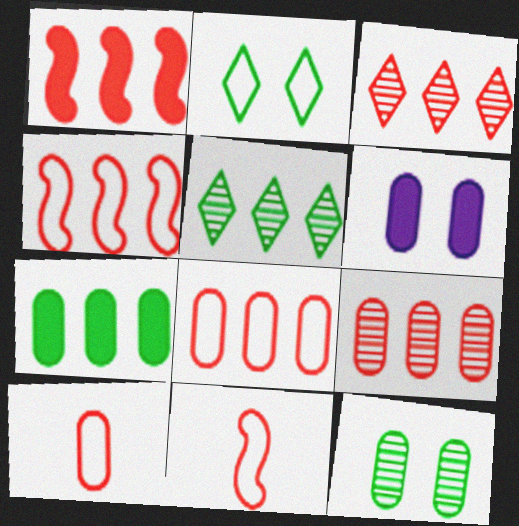[[1, 3, 8], 
[5, 6, 11]]